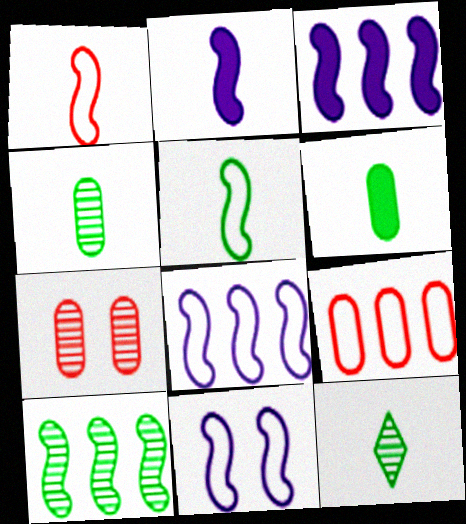[[5, 6, 12]]